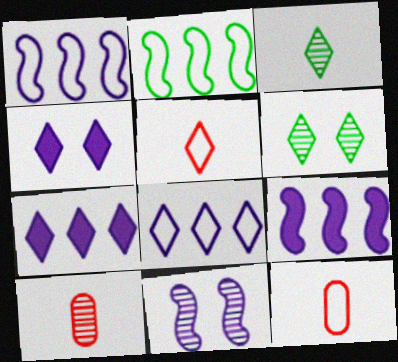[[2, 4, 10], 
[5, 6, 7], 
[6, 9, 12]]